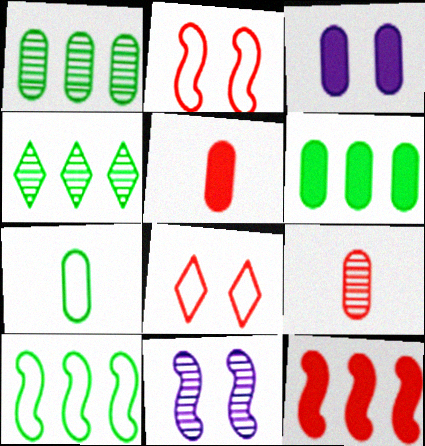[[3, 5, 6], 
[4, 6, 10], 
[4, 9, 11], 
[8, 9, 12]]